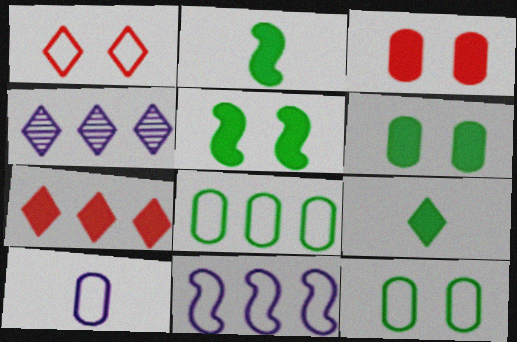[[1, 4, 9]]